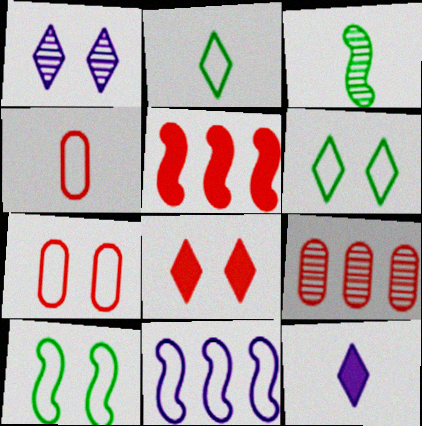[[1, 3, 9], 
[1, 6, 8], 
[2, 7, 11], 
[3, 4, 12], 
[4, 6, 11], 
[9, 10, 12]]